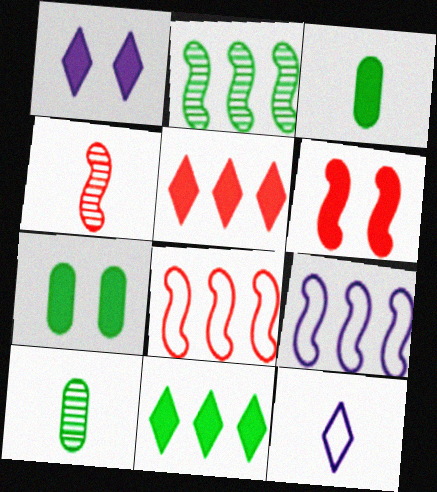[[1, 6, 7], 
[1, 8, 10], 
[3, 4, 12], 
[4, 6, 8]]